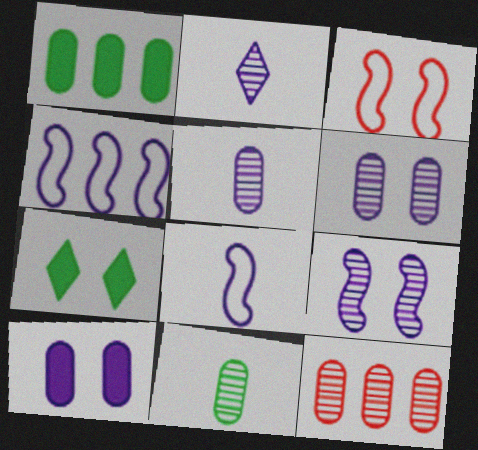[[1, 2, 3], 
[2, 4, 10], 
[3, 6, 7], 
[6, 11, 12], 
[7, 8, 12]]